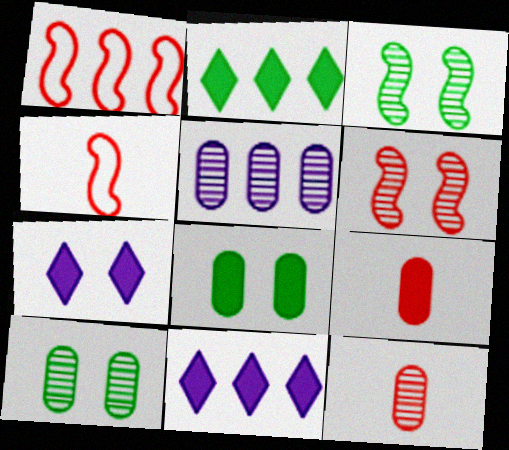[[1, 2, 5], 
[4, 10, 11], 
[5, 10, 12]]